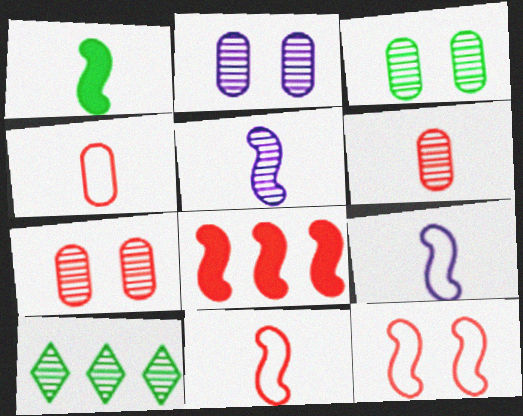[[1, 5, 11], 
[2, 3, 7], 
[5, 7, 10]]